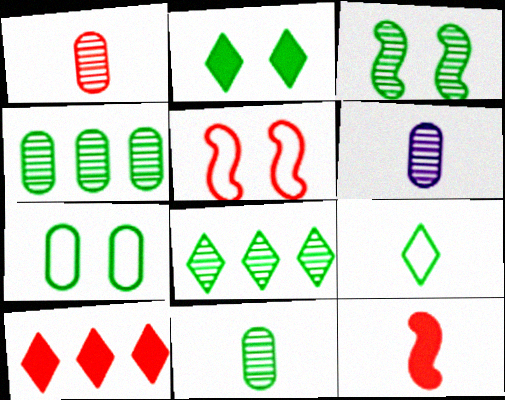[[1, 5, 10], 
[1, 6, 11], 
[2, 3, 7], 
[2, 8, 9], 
[3, 8, 11], 
[6, 9, 12]]